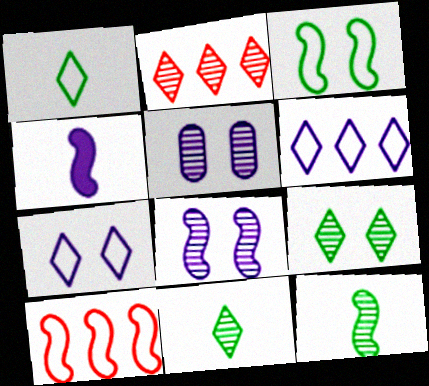[[2, 5, 12], 
[4, 5, 6]]